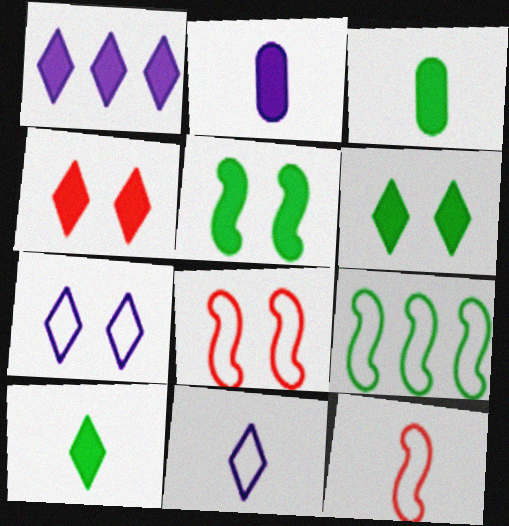[[1, 4, 10]]